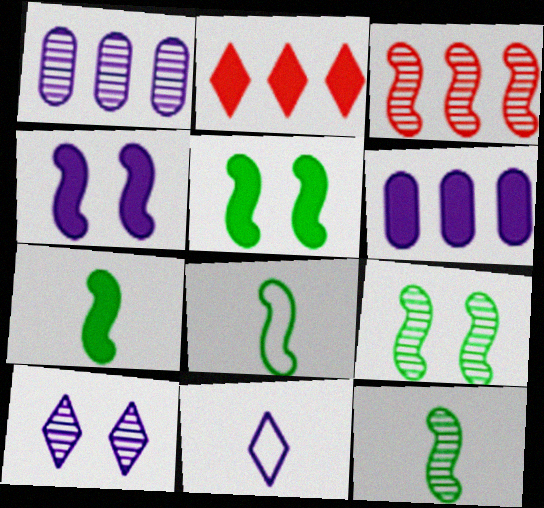[[1, 4, 11], 
[3, 4, 8], 
[7, 8, 12]]